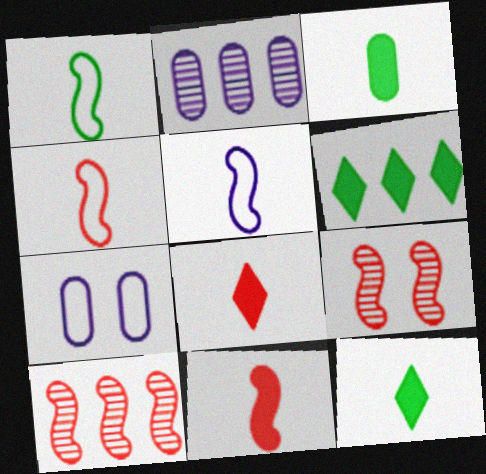[[1, 4, 5], 
[7, 10, 12]]